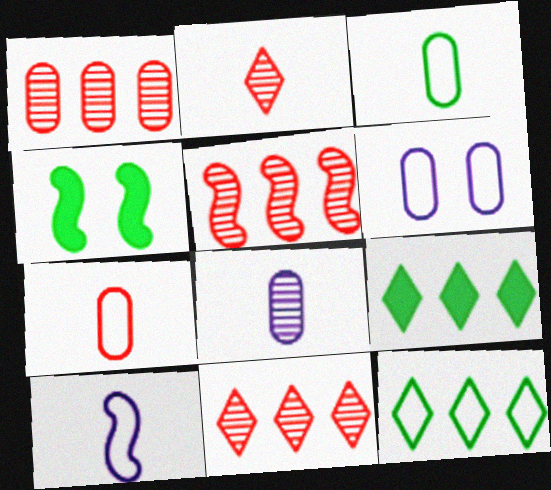[[1, 5, 11], 
[4, 5, 10]]